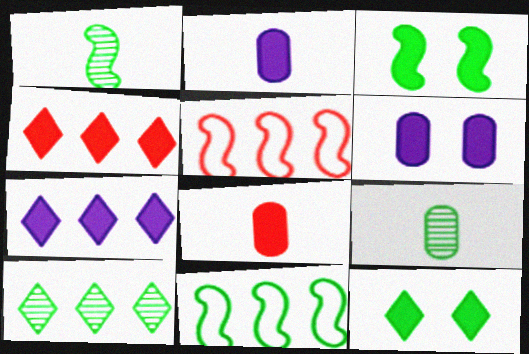[[1, 3, 11], 
[2, 3, 4], 
[3, 7, 8], 
[9, 11, 12]]